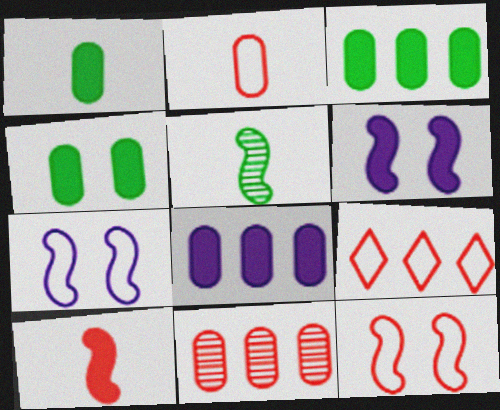[[1, 3, 4], 
[2, 9, 12]]